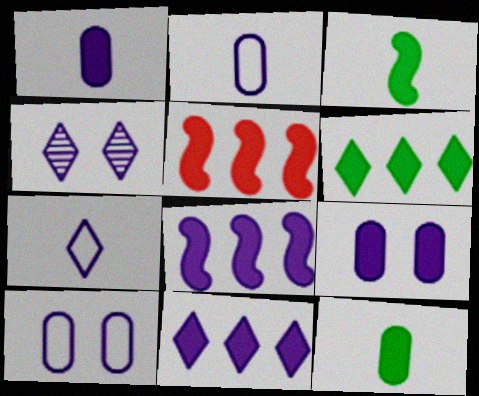[[2, 4, 8], 
[4, 7, 11]]